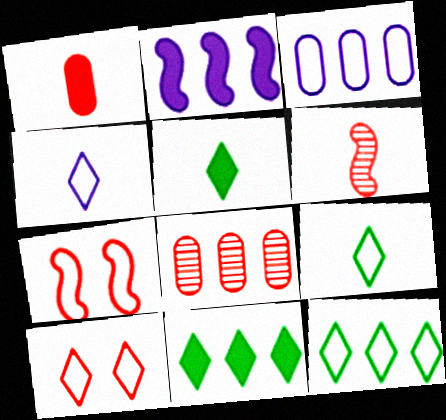[[2, 8, 12], 
[3, 7, 9], 
[4, 10, 12]]